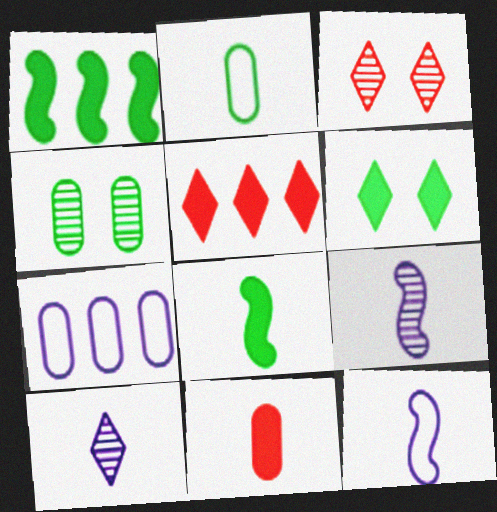[[3, 7, 8], 
[4, 5, 12], 
[4, 7, 11]]